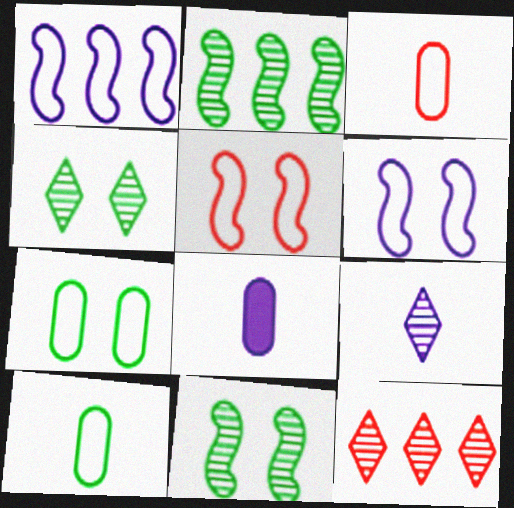[[4, 9, 12]]